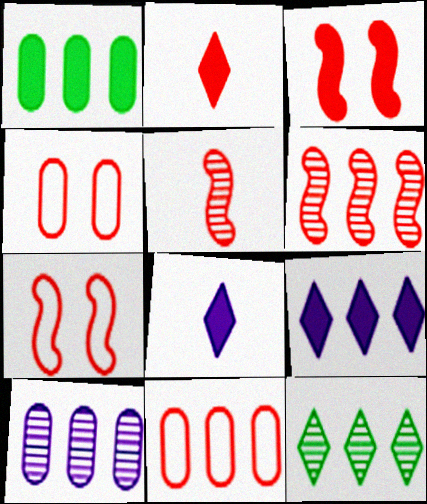[[1, 3, 8], 
[1, 10, 11], 
[2, 4, 6], 
[6, 10, 12]]